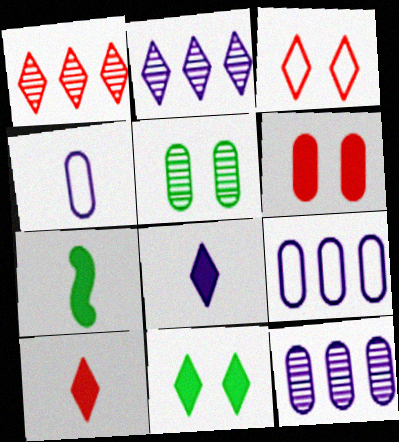[[1, 3, 10], 
[3, 7, 12]]